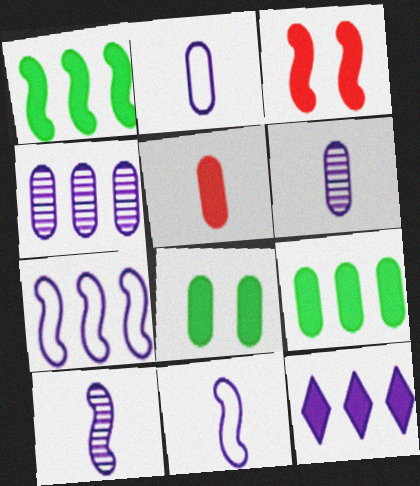[[4, 7, 12]]